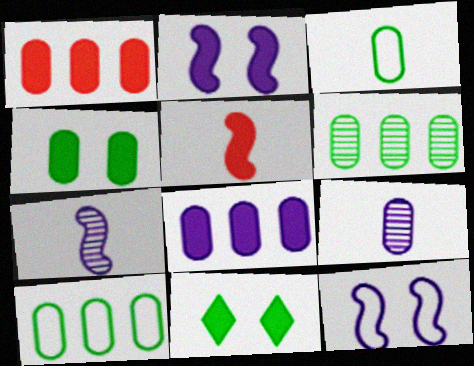[[3, 4, 6], 
[5, 8, 11]]